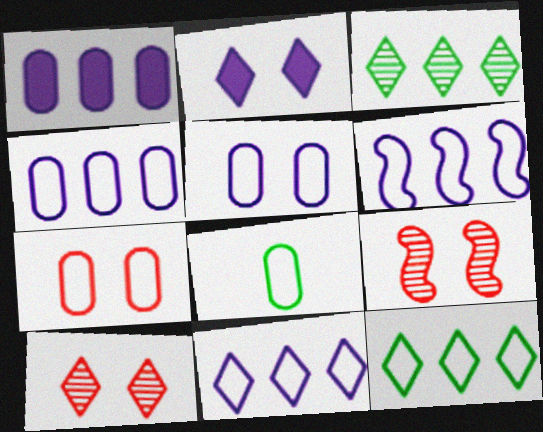[[4, 6, 11], 
[4, 7, 8]]